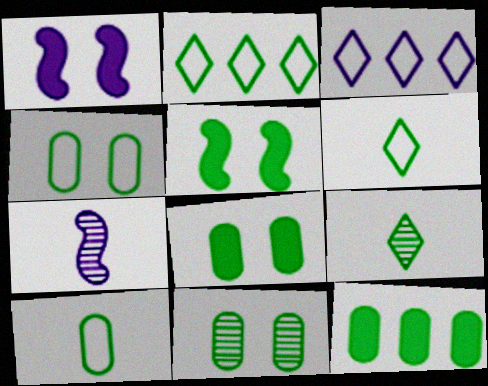[[4, 8, 11], 
[10, 11, 12]]